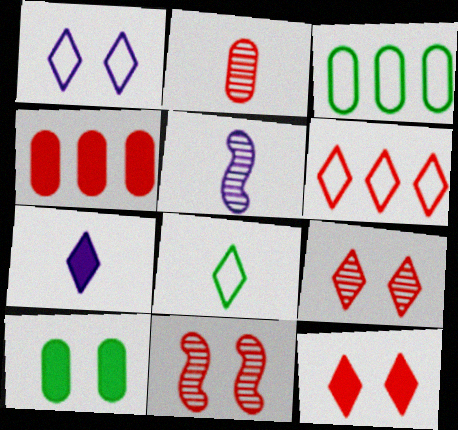[[1, 6, 8], 
[1, 10, 11], 
[3, 5, 12], 
[3, 7, 11], 
[5, 6, 10]]